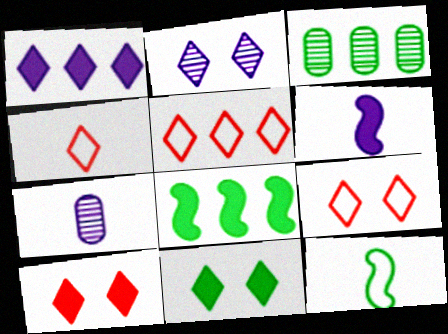[[2, 9, 11], 
[3, 6, 9], 
[3, 11, 12], 
[4, 5, 9], 
[7, 8, 9]]